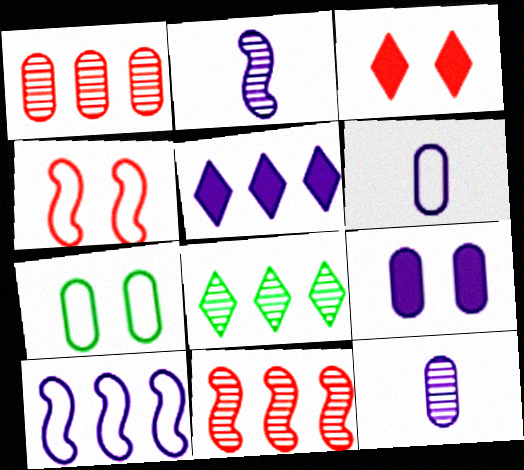[]